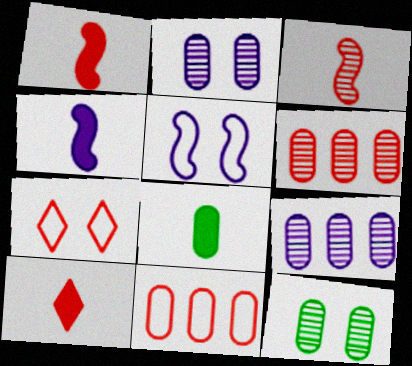[[1, 6, 7], 
[2, 8, 11], 
[4, 8, 10]]